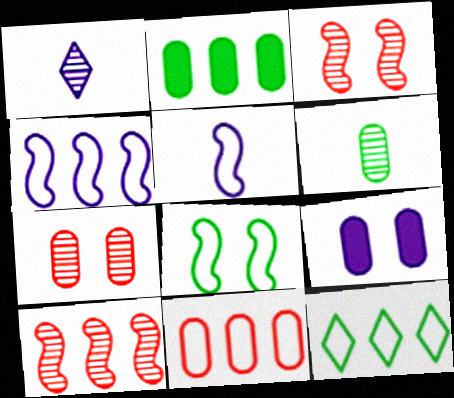[[1, 4, 9], 
[4, 11, 12], 
[6, 9, 11]]